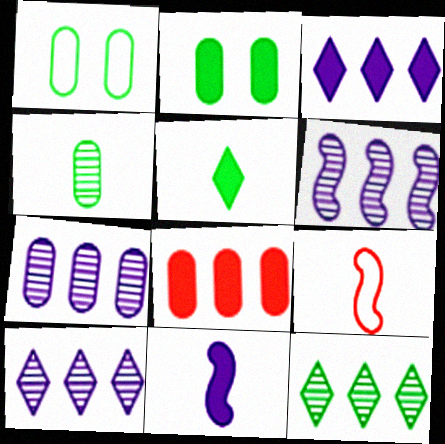[[2, 9, 10], 
[6, 7, 10]]